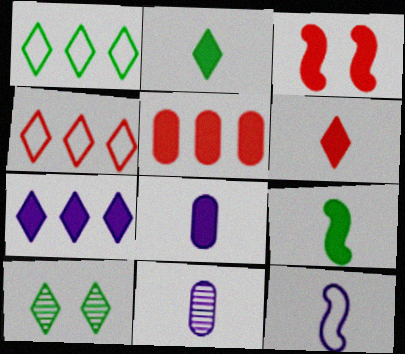[[1, 2, 10], 
[1, 3, 11], 
[3, 5, 6], 
[5, 10, 12], 
[6, 8, 9]]